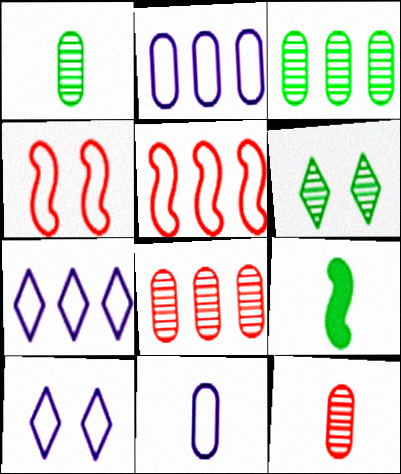[[8, 9, 10]]